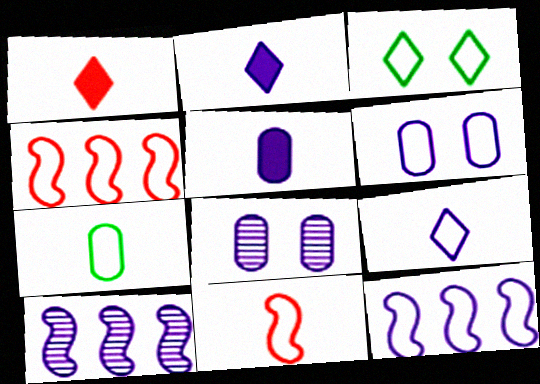[[2, 6, 10], 
[2, 8, 12], 
[6, 9, 12], 
[7, 9, 11]]